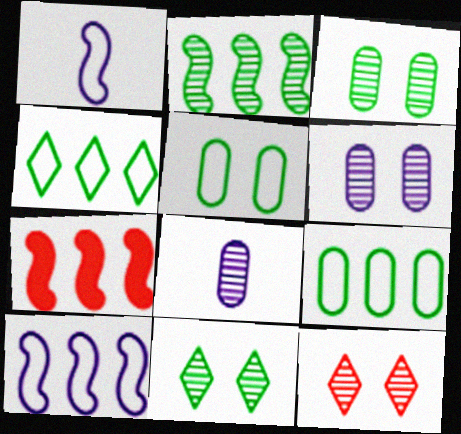[[2, 7, 10], 
[2, 8, 12]]